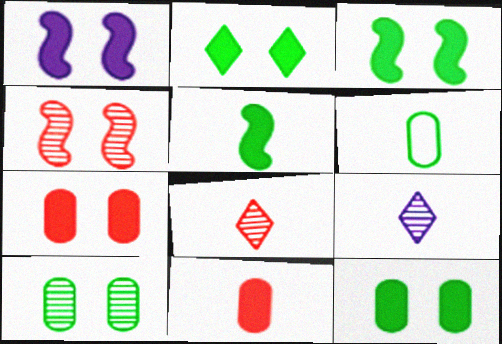[[1, 2, 7], 
[2, 3, 12]]